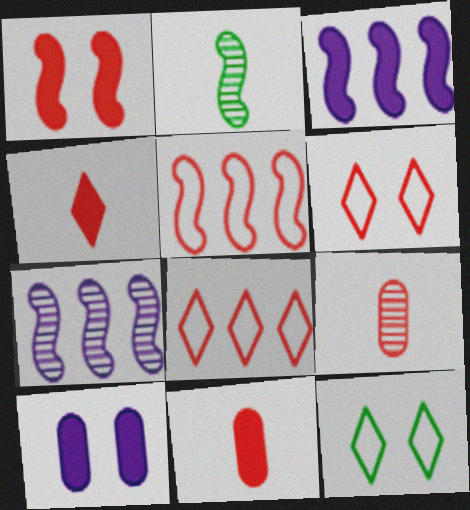[[1, 8, 9], 
[2, 8, 10], 
[3, 9, 12], 
[7, 11, 12]]